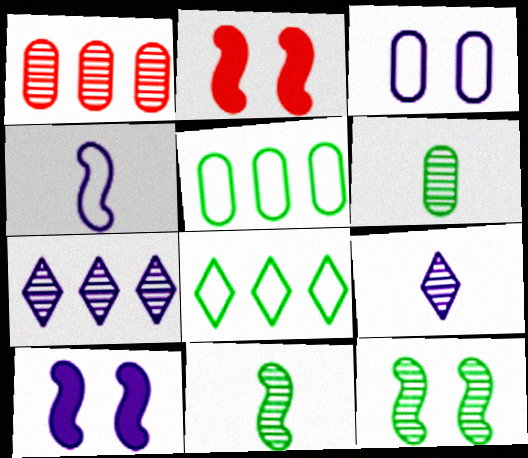[[1, 9, 12], 
[2, 5, 9]]